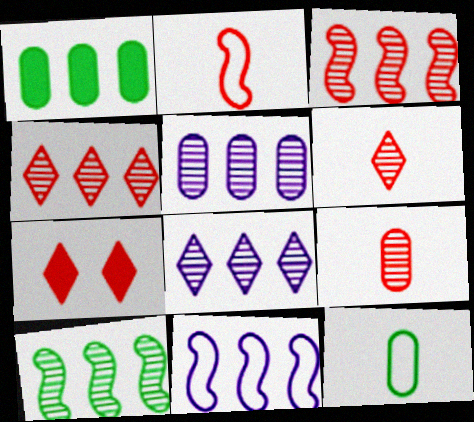[[1, 4, 11], 
[4, 5, 10]]